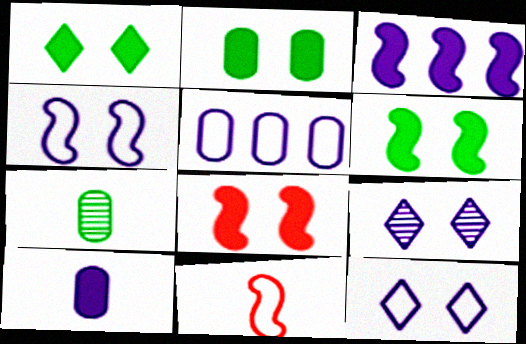[[1, 2, 6]]